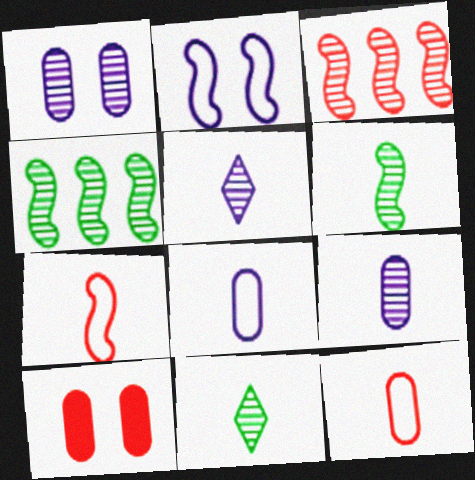[[1, 3, 11]]